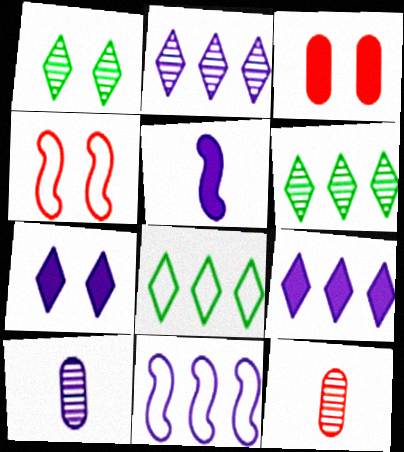[[7, 10, 11]]